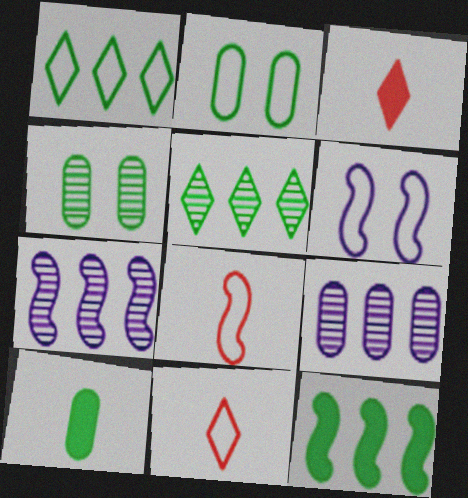[[2, 3, 7]]